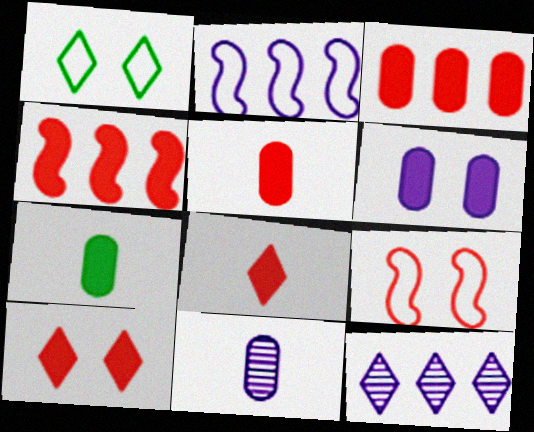[[1, 4, 11], 
[1, 8, 12], 
[3, 6, 7], 
[4, 5, 10], 
[7, 9, 12]]